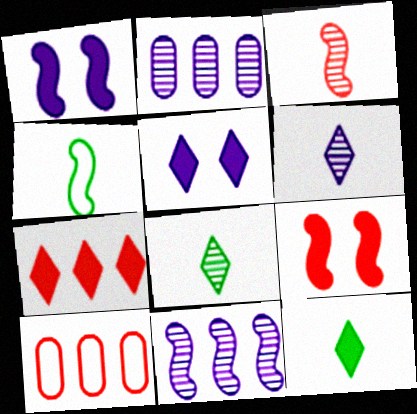[[1, 8, 10], 
[4, 9, 11], 
[5, 7, 12]]